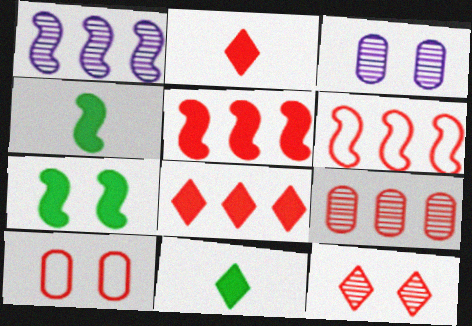[[1, 10, 11], 
[3, 6, 11], 
[6, 8, 9]]